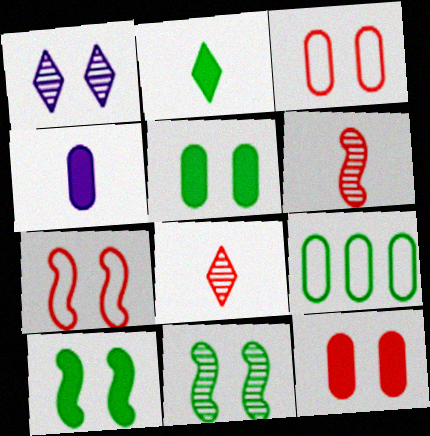[[1, 3, 10], 
[1, 5, 7], 
[2, 9, 11]]